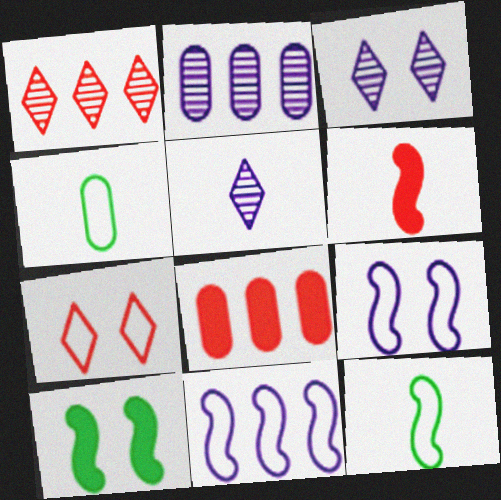[[3, 8, 12], 
[4, 5, 6], 
[4, 7, 11]]